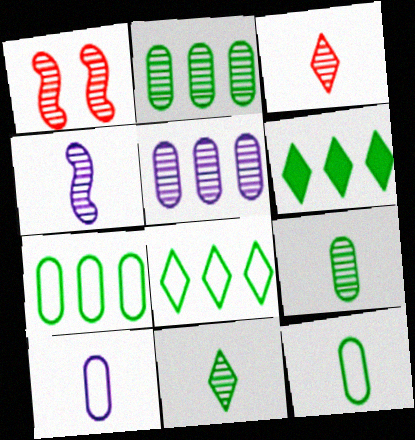[[1, 5, 11], 
[1, 6, 10], 
[3, 4, 9]]